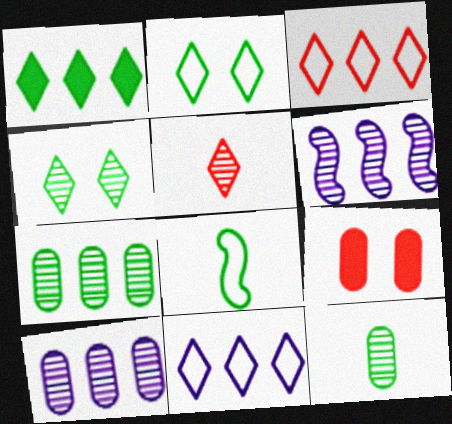[]